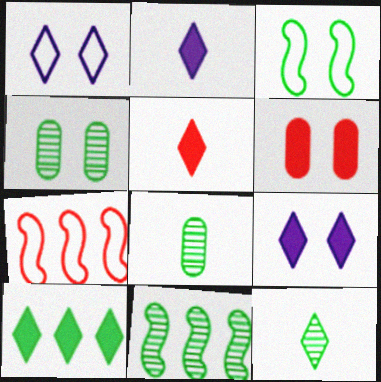[[2, 4, 7], 
[3, 8, 10], 
[4, 11, 12], 
[5, 9, 10], 
[7, 8, 9]]